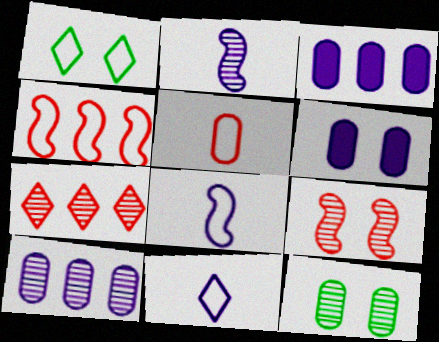[[1, 6, 9], 
[2, 7, 12], 
[3, 5, 12]]